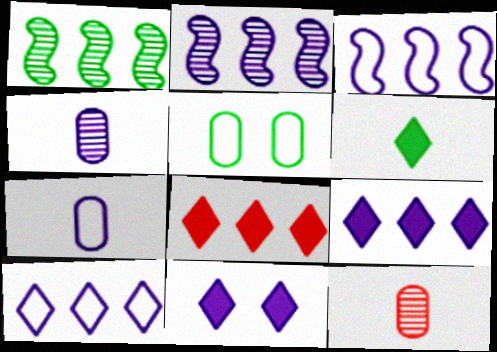[[1, 5, 6], 
[2, 7, 11], 
[3, 4, 11], 
[6, 8, 11]]